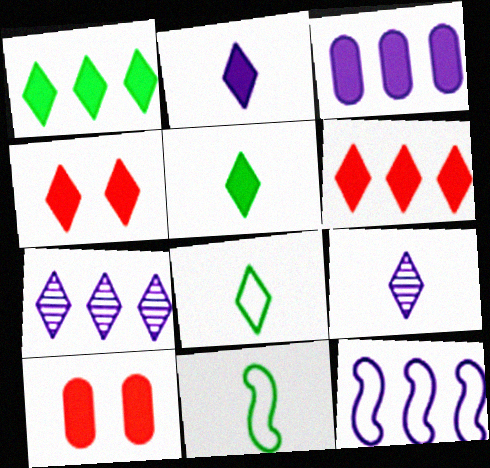[[1, 2, 4], 
[3, 7, 12], 
[4, 7, 8], 
[7, 10, 11]]